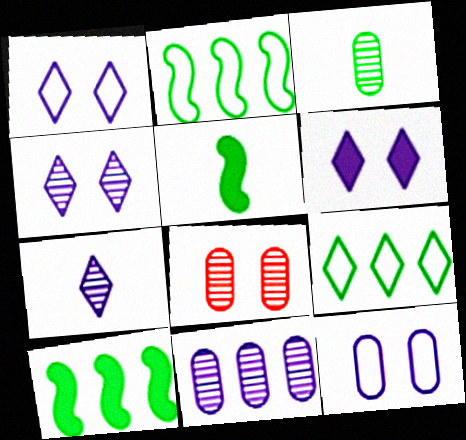[[1, 4, 6], 
[3, 8, 11]]